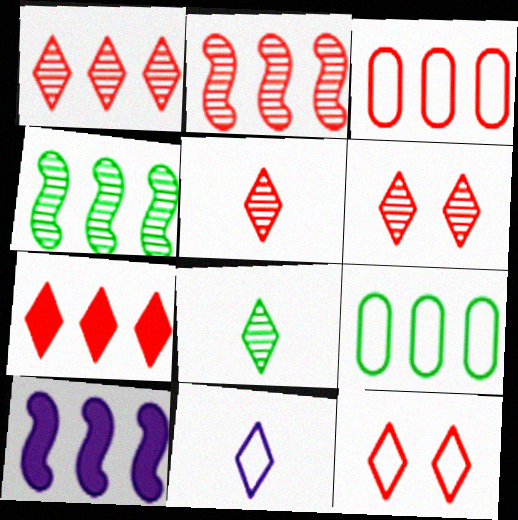[[1, 5, 6], 
[1, 9, 10], 
[2, 3, 7], 
[5, 7, 12]]